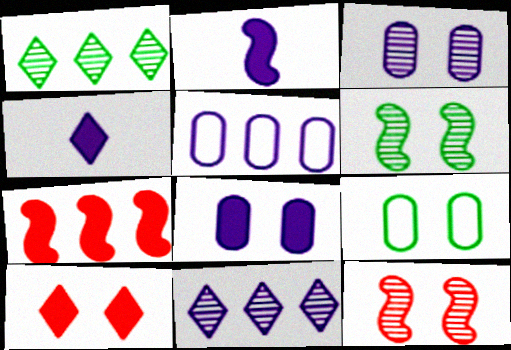[[1, 5, 7]]